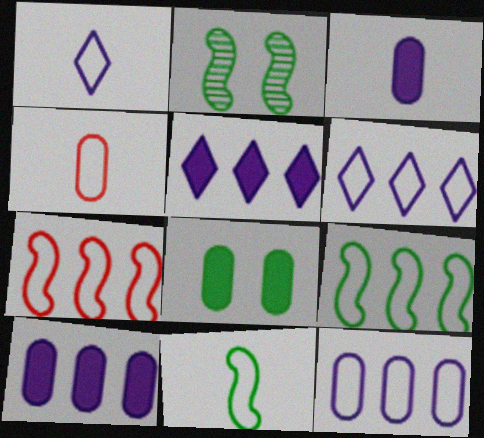[[1, 4, 11], 
[2, 4, 5]]